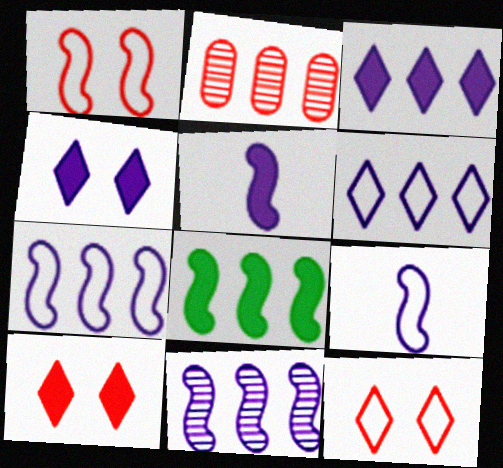[[2, 6, 8]]